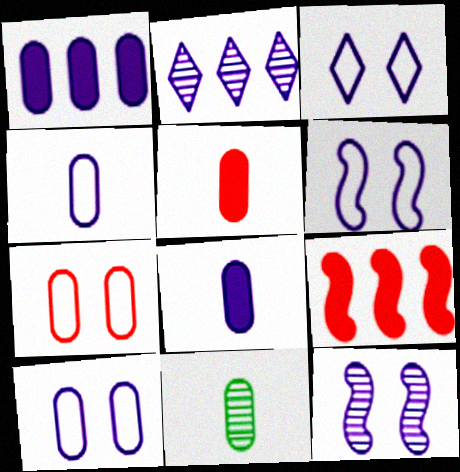[[1, 7, 11], 
[2, 6, 8], 
[3, 6, 10], 
[3, 9, 11], 
[4, 5, 11]]